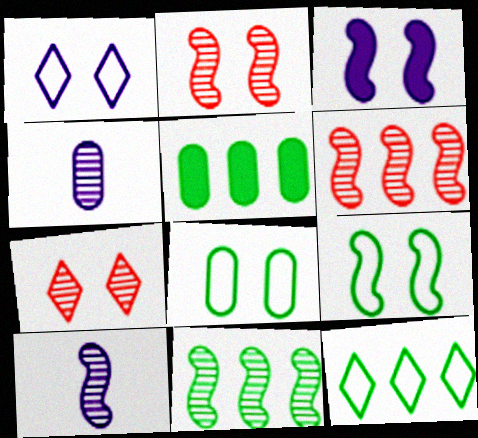[[2, 3, 9], 
[2, 10, 11], 
[3, 7, 8], 
[4, 7, 11], 
[5, 11, 12]]